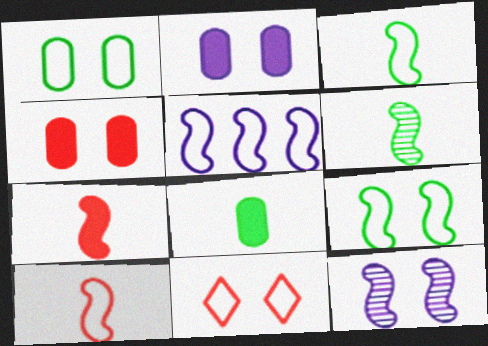[[5, 9, 10]]